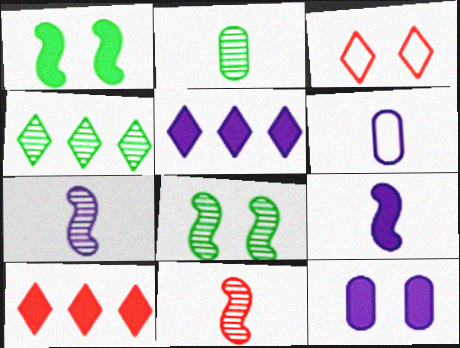[[2, 4, 8], 
[3, 8, 12], 
[5, 9, 12], 
[6, 8, 10]]